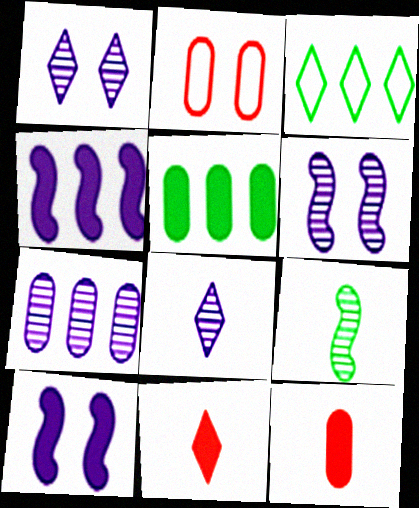[[1, 3, 11], 
[3, 6, 12], 
[5, 10, 11], 
[6, 7, 8]]